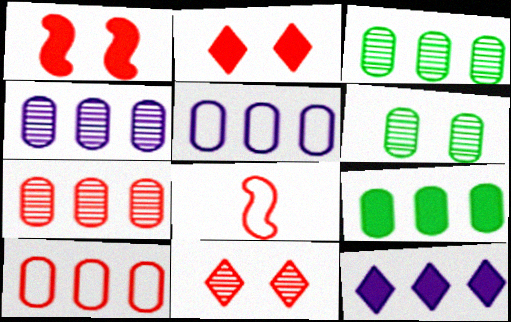[[2, 7, 8], 
[3, 4, 7], 
[4, 9, 10], 
[5, 7, 9], 
[6, 8, 12]]